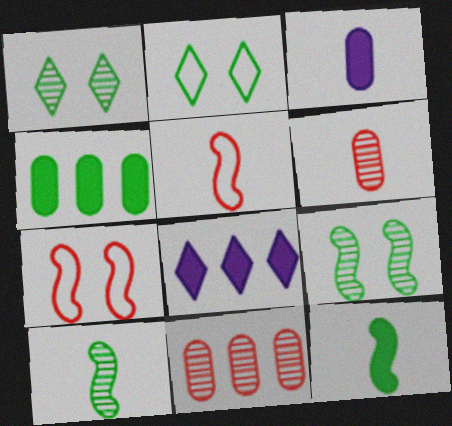[[2, 4, 10]]